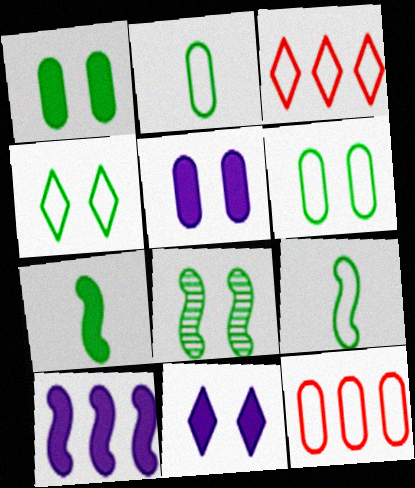[[1, 4, 8]]